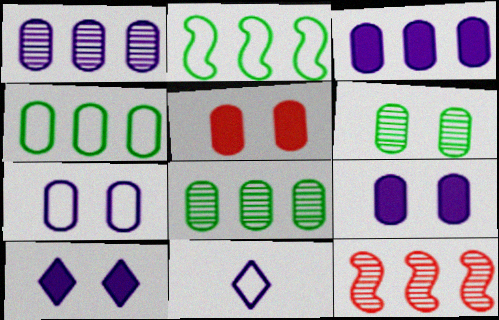[[5, 6, 7]]